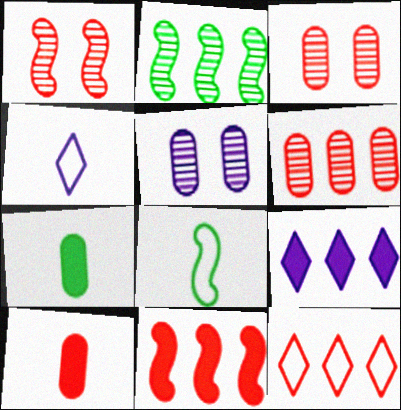[[1, 10, 12], 
[3, 8, 9], 
[6, 11, 12]]